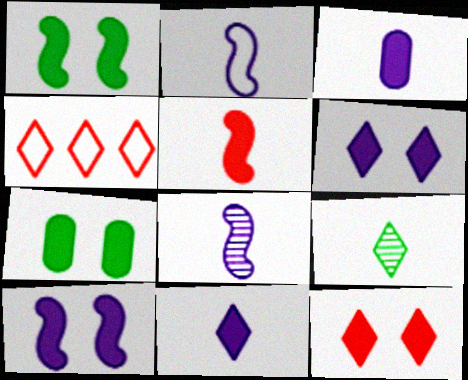[[4, 6, 9], 
[4, 7, 8], 
[7, 10, 12]]